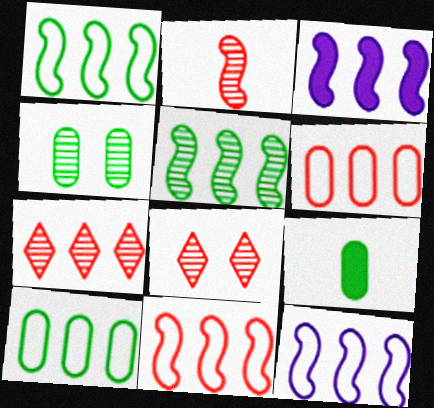[[1, 11, 12], 
[3, 5, 11], 
[3, 7, 10], 
[4, 9, 10], 
[8, 9, 12]]